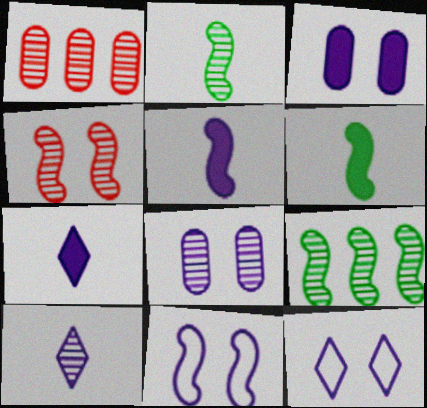[[1, 6, 12]]